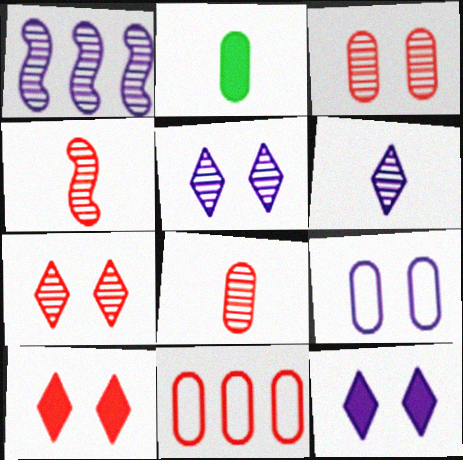[[4, 10, 11]]